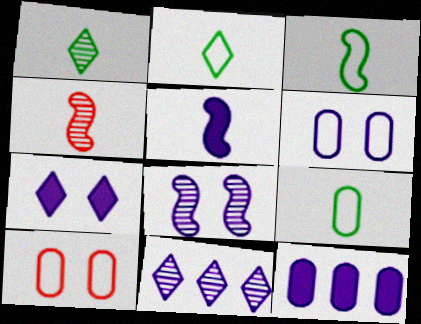[[2, 3, 9], 
[3, 4, 5], 
[5, 6, 11], 
[5, 7, 12], 
[6, 7, 8]]